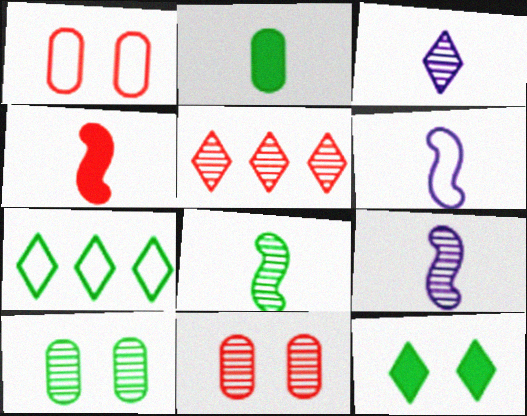[[1, 4, 5], 
[1, 6, 7], 
[4, 6, 8], 
[5, 9, 10]]